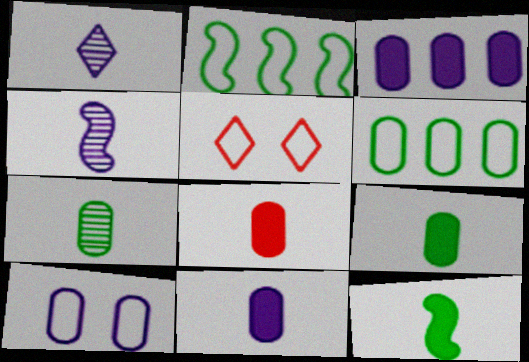[[8, 9, 11]]